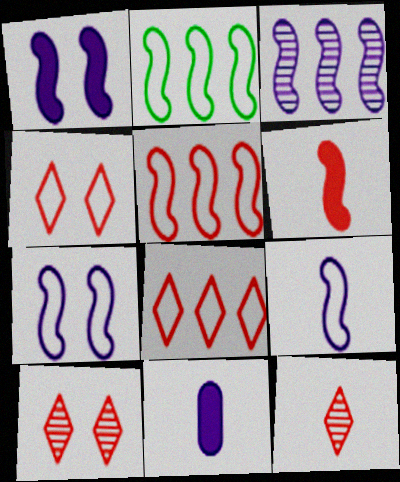[[1, 3, 9], 
[2, 10, 11]]